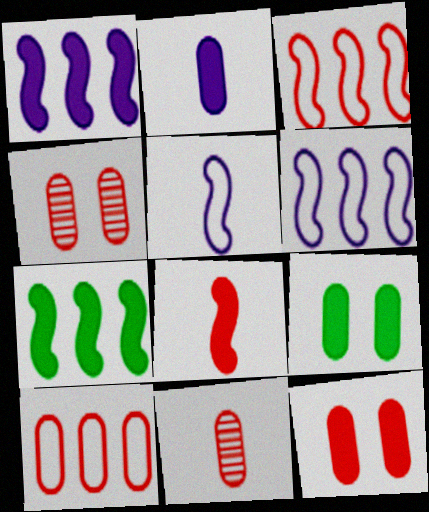[[10, 11, 12]]